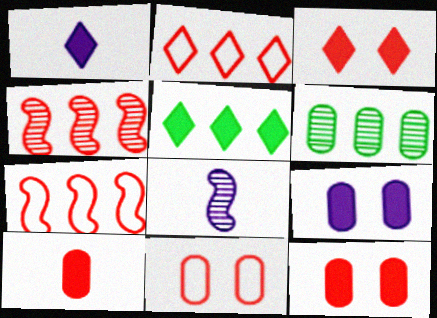[[1, 3, 5], 
[5, 8, 11]]